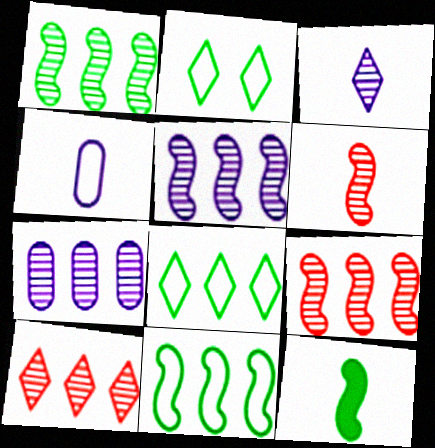[[1, 5, 9], 
[1, 7, 10]]